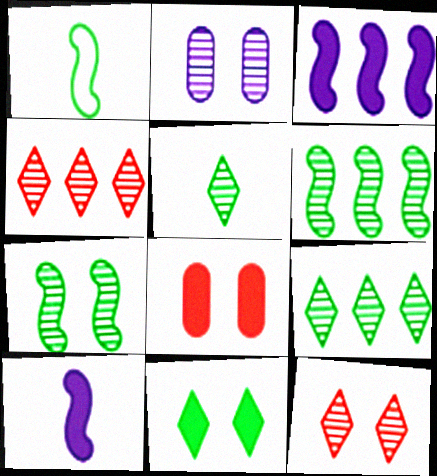[[2, 7, 12]]